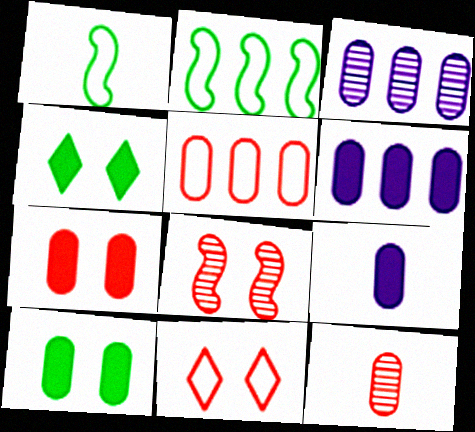[[5, 7, 12], 
[7, 8, 11]]